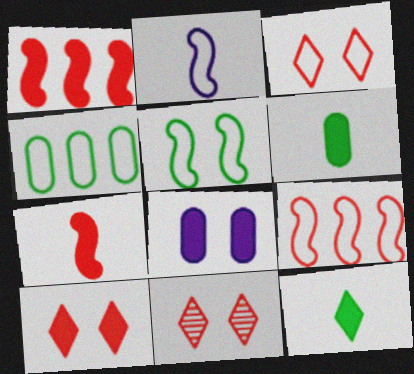[[1, 8, 12], 
[2, 3, 4], 
[2, 5, 9], 
[3, 10, 11], 
[5, 8, 11]]